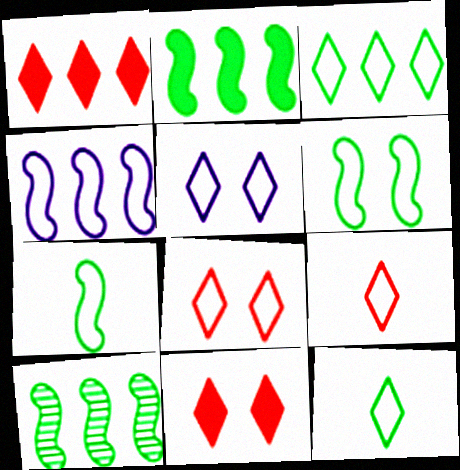[[3, 5, 9]]